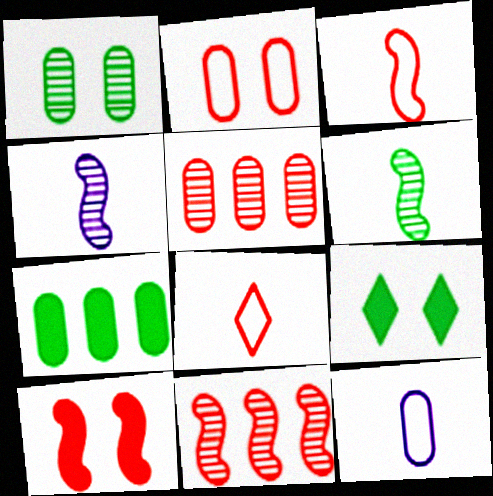[[3, 10, 11], 
[5, 8, 10], 
[9, 11, 12]]